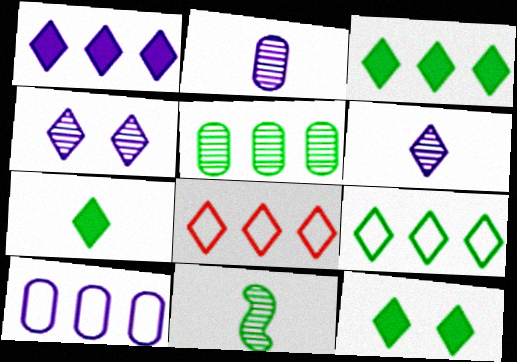[[3, 7, 12], 
[4, 7, 8], 
[6, 8, 12]]